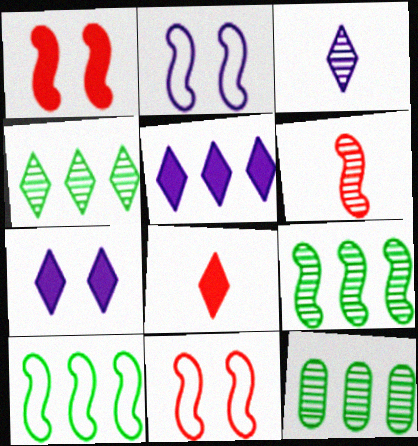[[2, 8, 12], 
[4, 9, 12]]